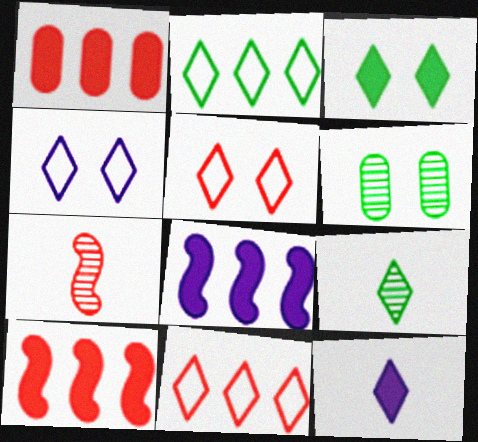[[1, 5, 7], 
[2, 3, 9]]